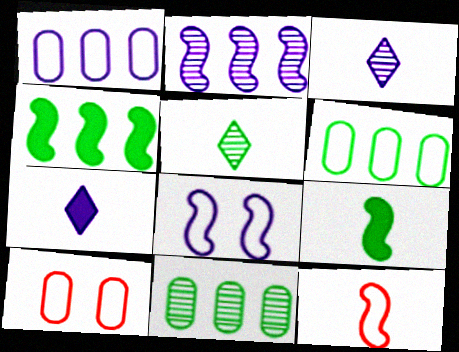[[3, 4, 10]]